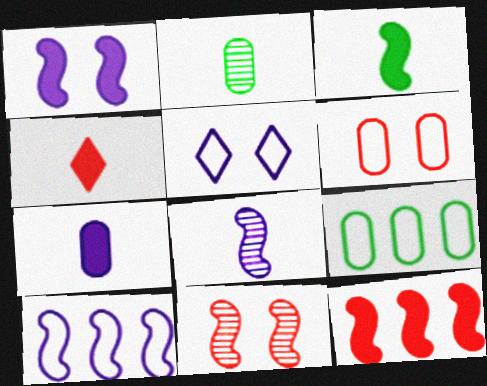[[1, 3, 12], 
[1, 8, 10], 
[2, 5, 12], 
[3, 4, 7], 
[3, 10, 11]]